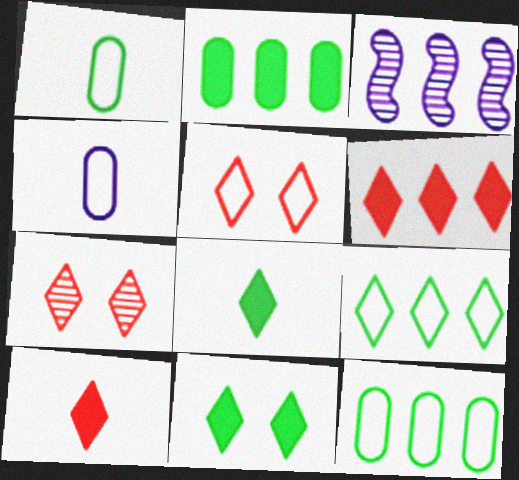[[3, 6, 12]]